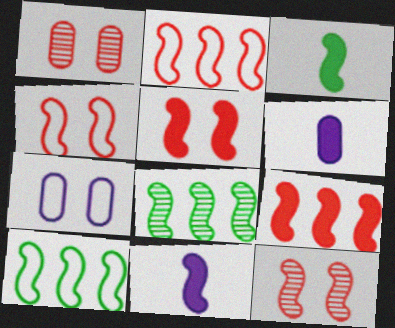[[4, 5, 12], 
[4, 8, 11], 
[10, 11, 12]]